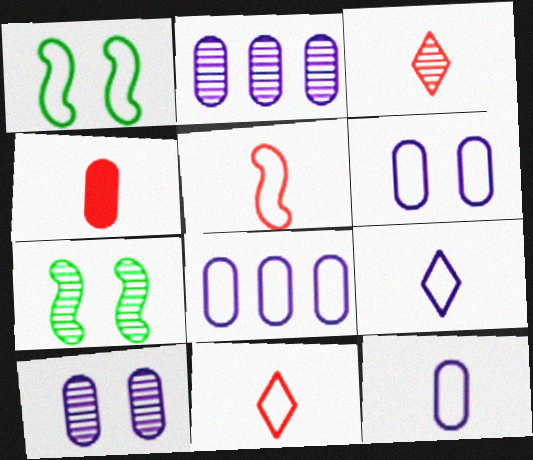[[1, 8, 11], 
[2, 3, 7], 
[3, 4, 5], 
[6, 8, 12]]